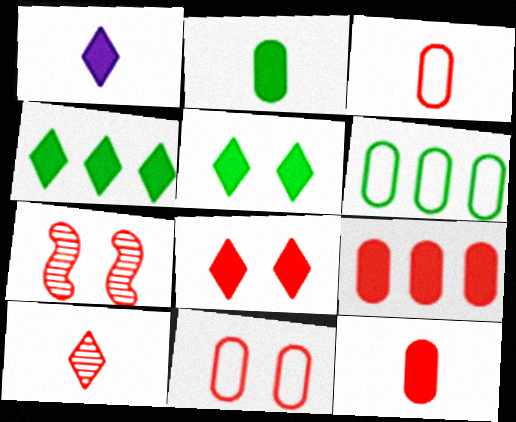[[1, 4, 8], 
[1, 6, 7], 
[7, 8, 11]]